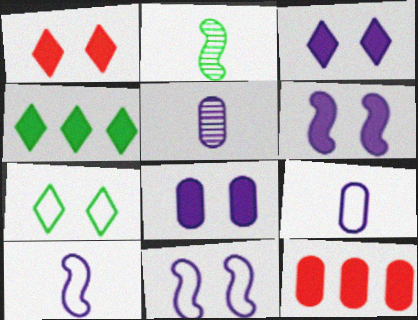[[3, 6, 8]]